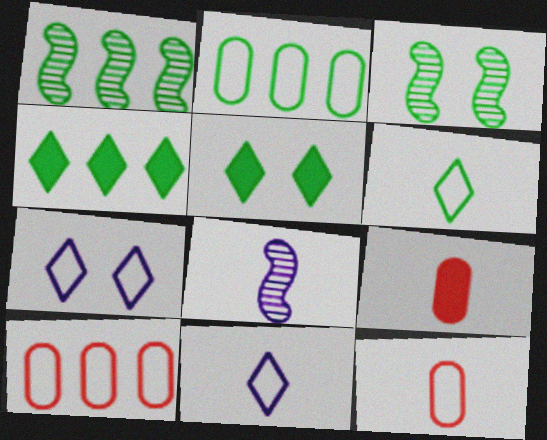[[1, 2, 4], 
[1, 7, 9], 
[5, 8, 10], 
[6, 8, 9]]